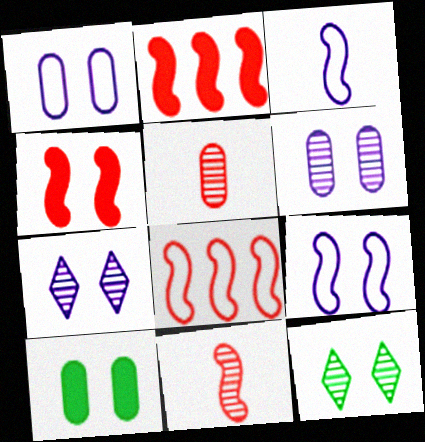[[1, 4, 12], 
[4, 8, 11]]